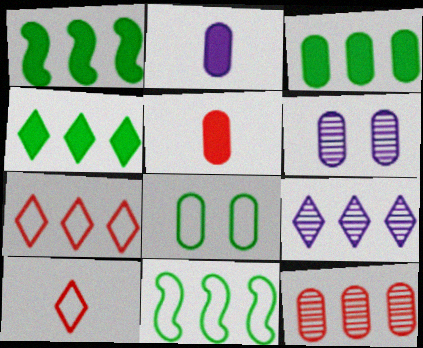[[1, 3, 4], 
[1, 6, 10], 
[2, 8, 12], 
[4, 7, 9]]